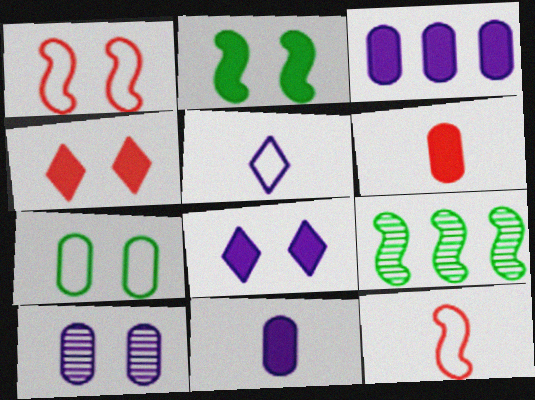[]